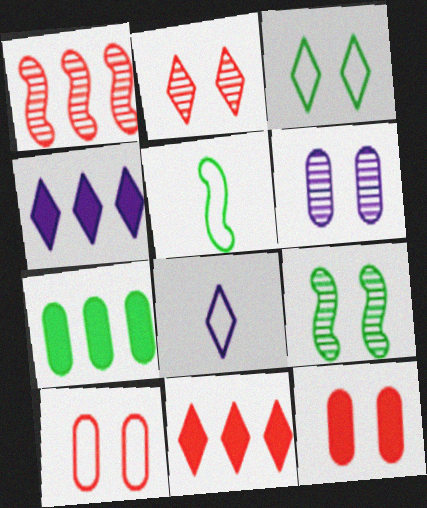[[2, 6, 9], 
[5, 6, 11]]